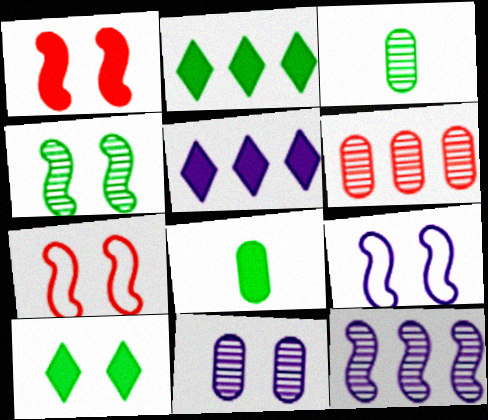[[1, 4, 9], 
[1, 5, 8], 
[3, 5, 7], 
[3, 6, 11], 
[7, 10, 11]]